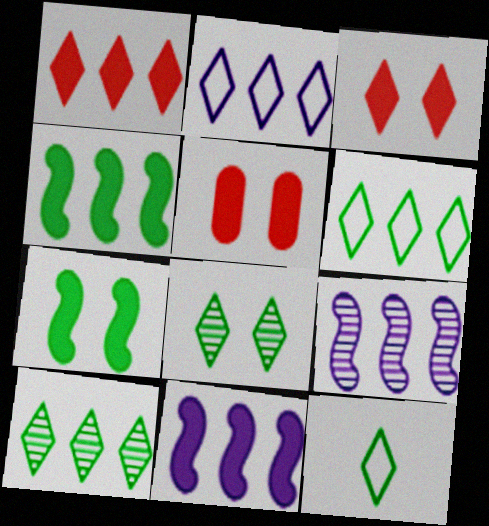[[1, 2, 10], 
[5, 9, 12]]